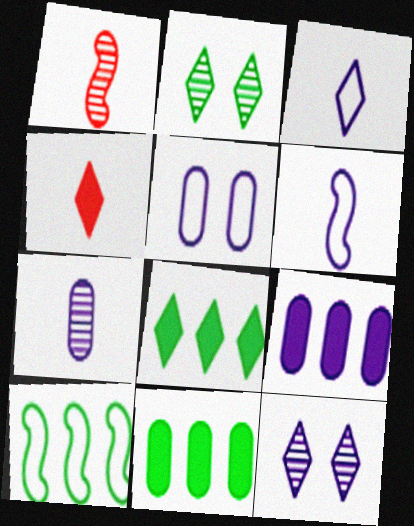[[1, 5, 8], 
[5, 7, 9], 
[6, 9, 12]]